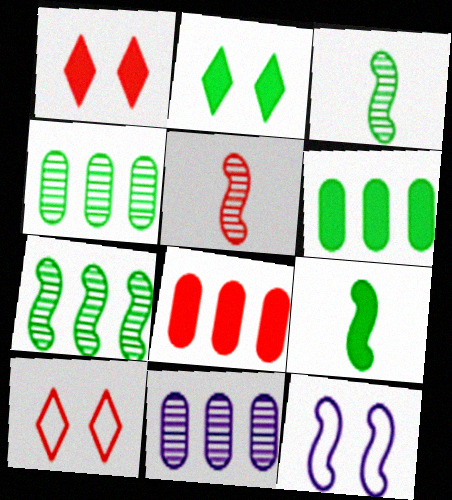[[2, 6, 9], 
[5, 8, 10], 
[9, 10, 11]]